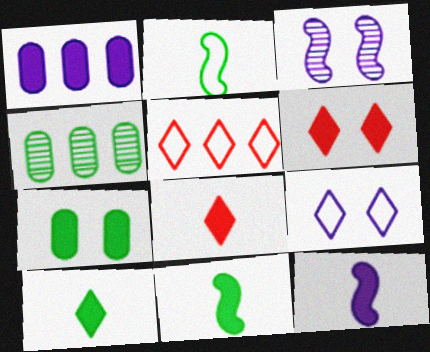[[1, 6, 11]]